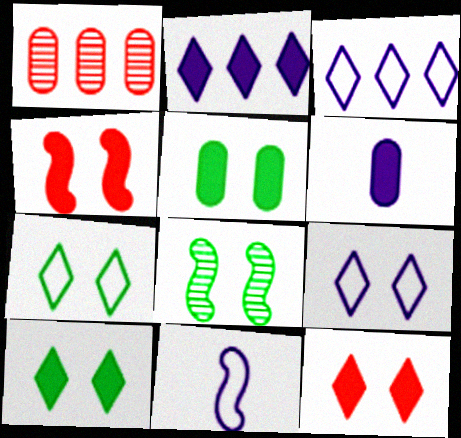[[1, 10, 11], 
[5, 7, 8]]